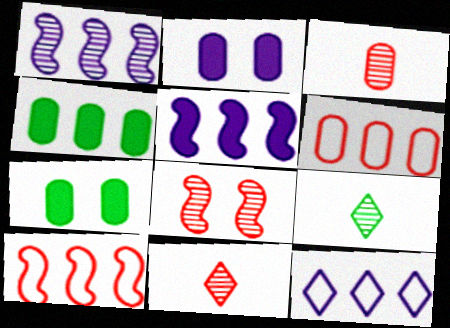[[2, 9, 10]]